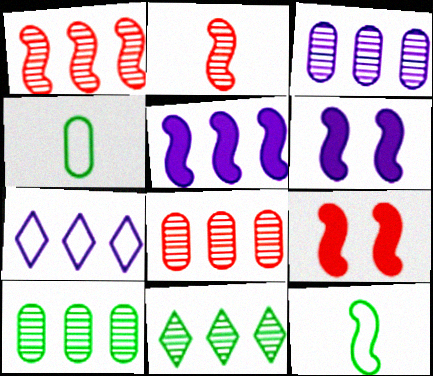[[1, 3, 11], 
[1, 6, 12], 
[3, 5, 7], 
[3, 8, 10]]